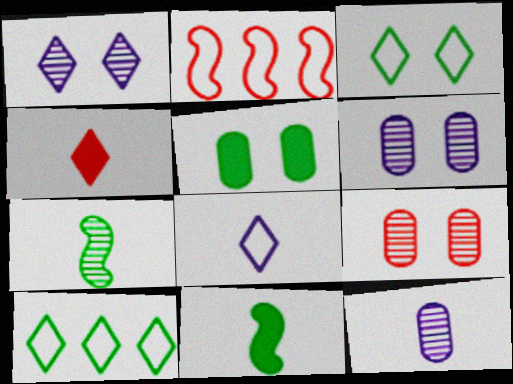[[1, 4, 10], 
[2, 4, 9], 
[5, 7, 10]]